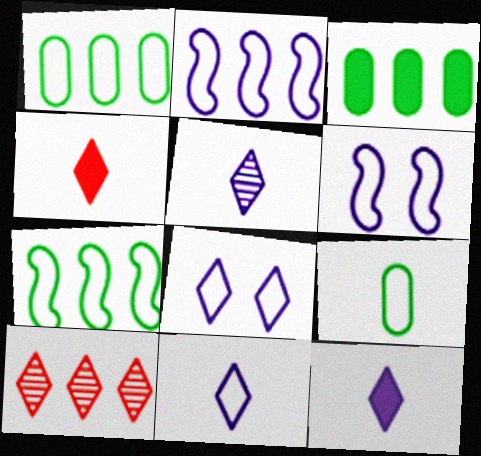[[2, 3, 10], 
[5, 11, 12]]